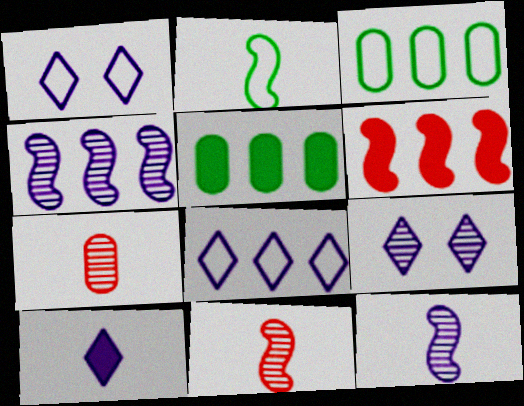[[1, 5, 11], 
[2, 7, 10], 
[8, 9, 10]]